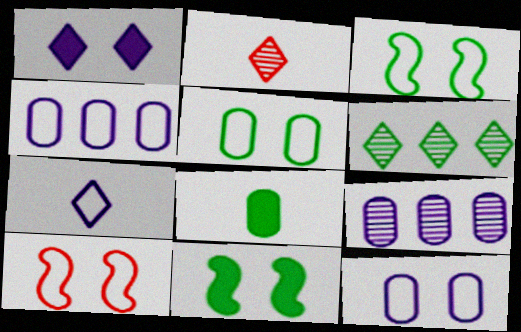[[2, 4, 11], 
[3, 6, 8]]